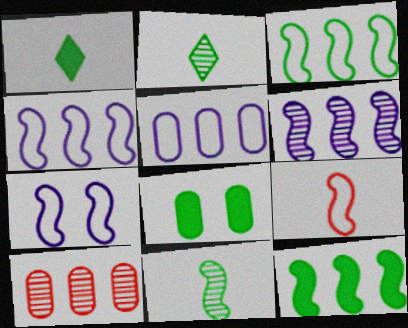[[1, 7, 10], 
[1, 8, 12], 
[2, 3, 8], 
[3, 7, 9]]